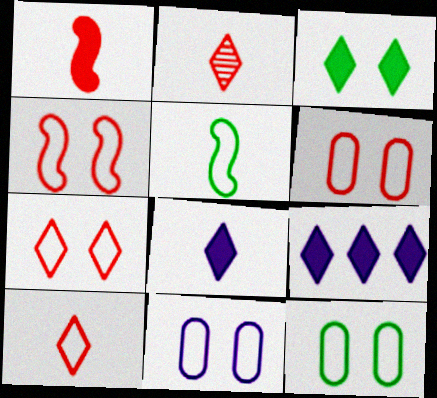[[4, 6, 7], 
[6, 11, 12]]